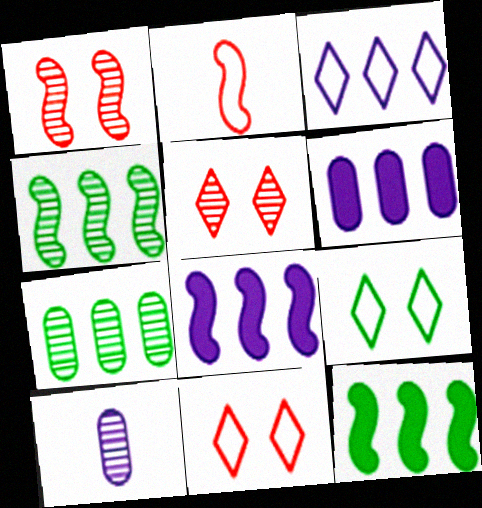[[4, 5, 10], 
[10, 11, 12]]